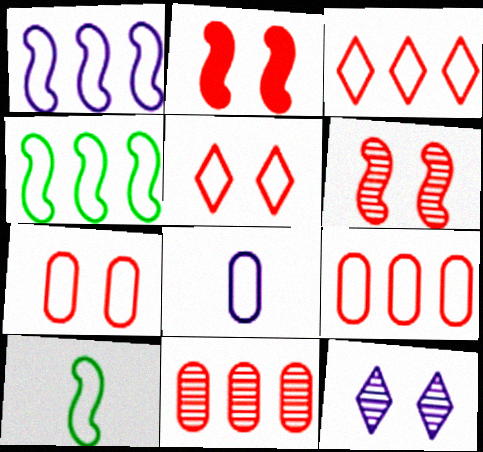[[4, 5, 8]]